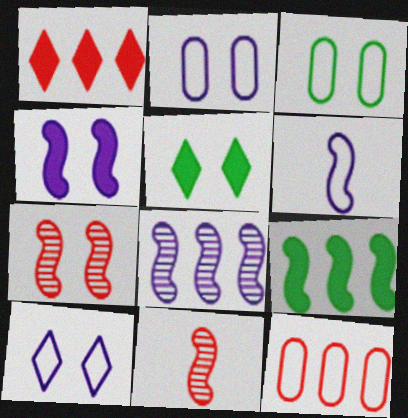[[2, 5, 7], 
[4, 6, 8], 
[6, 7, 9]]